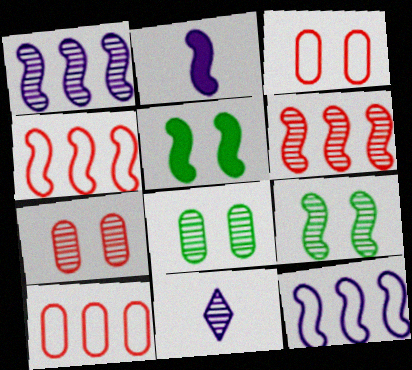[[2, 4, 9], 
[5, 10, 11], 
[6, 8, 11]]